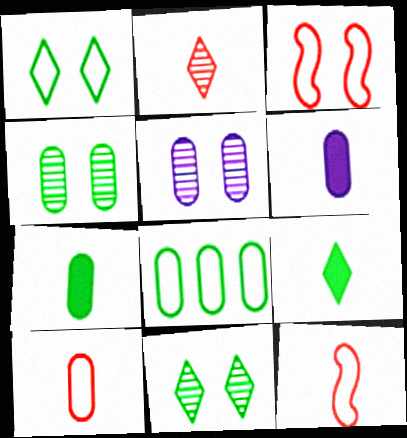[[4, 7, 8]]